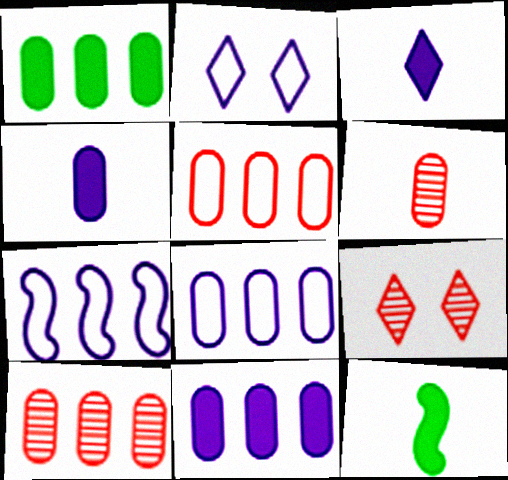[[1, 8, 10], 
[2, 10, 12], 
[8, 9, 12]]